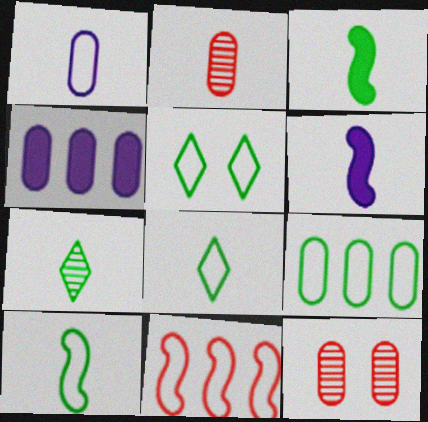[[1, 5, 11], 
[2, 6, 8], 
[5, 9, 10]]